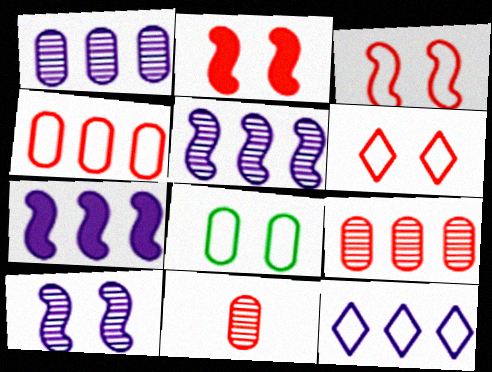[[1, 7, 12]]